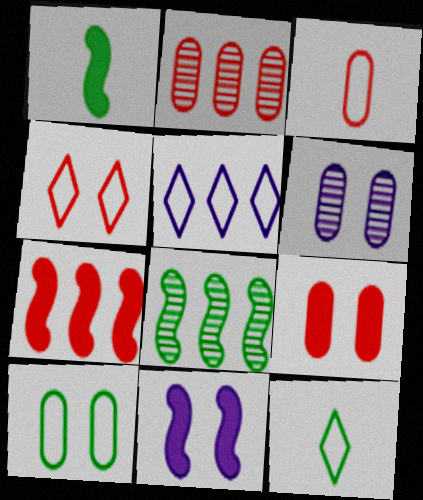[[1, 7, 11], 
[2, 3, 9], 
[2, 11, 12], 
[4, 5, 12], 
[6, 7, 12], 
[6, 9, 10]]